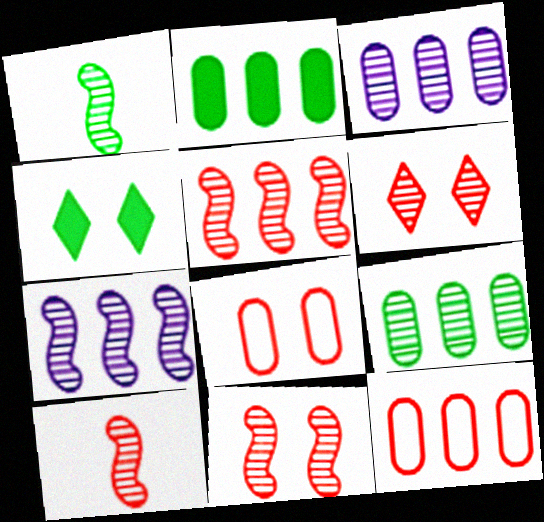[[1, 3, 6], 
[1, 7, 11], 
[2, 3, 12], 
[5, 10, 11]]